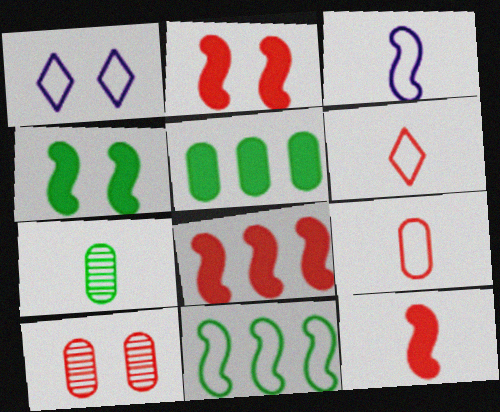[[1, 4, 10], 
[1, 7, 8], 
[1, 9, 11], 
[2, 8, 12], 
[6, 8, 10]]